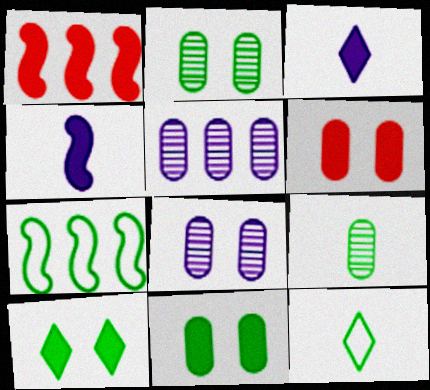[[1, 3, 11], 
[1, 8, 12], 
[7, 9, 10]]